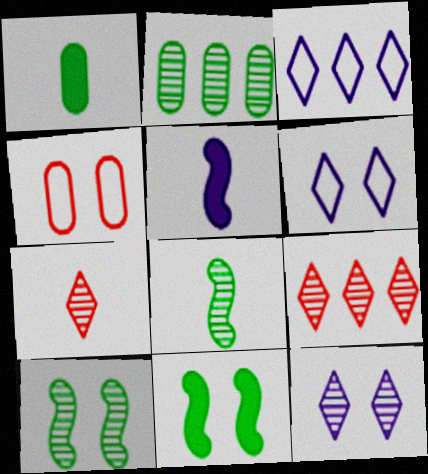[[4, 11, 12]]